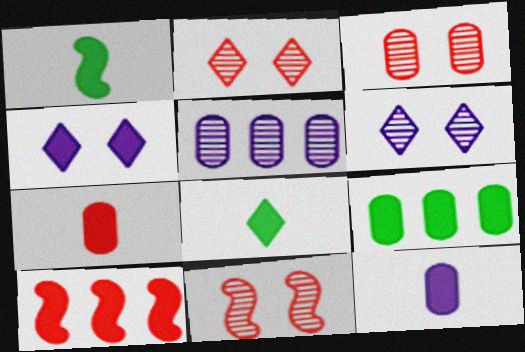[[2, 3, 11]]